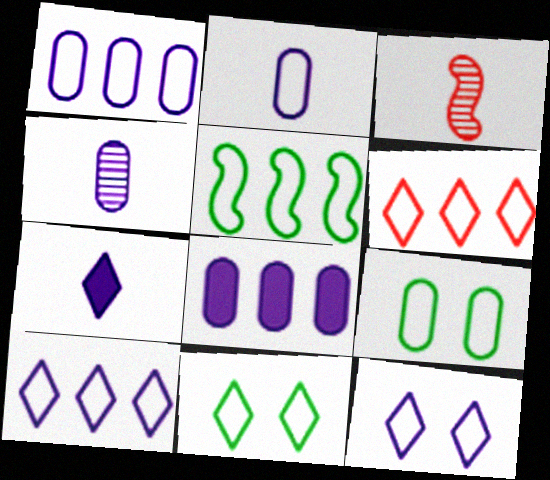[[1, 5, 6], 
[3, 8, 11]]